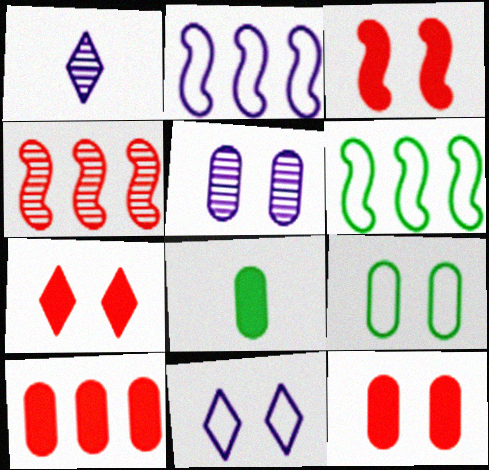[[1, 6, 12], 
[3, 7, 12], 
[4, 8, 11], 
[5, 9, 12]]